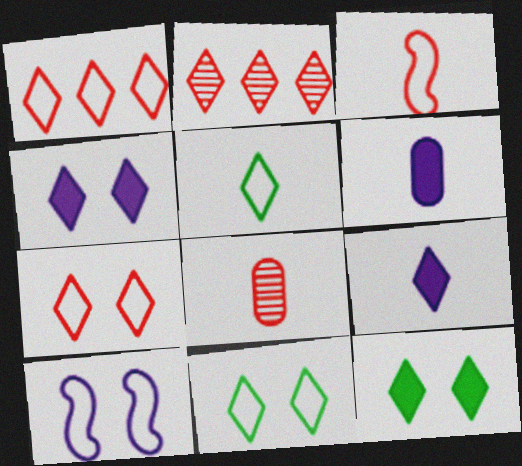[[2, 4, 5], 
[2, 9, 11]]